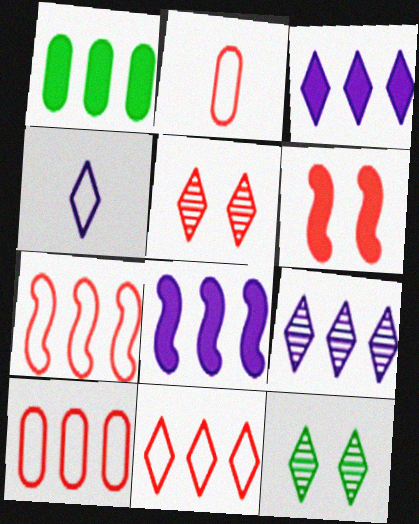[[1, 7, 9], 
[2, 8, 12], 
[7, 10, 11]]